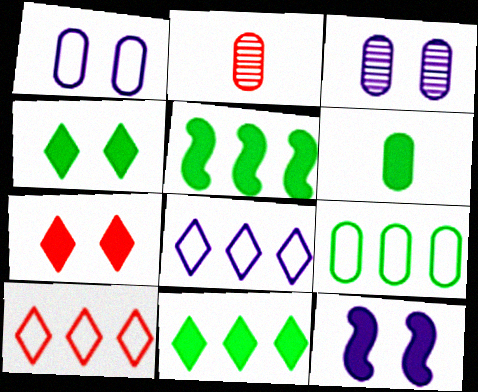[[4, 5, 6]]